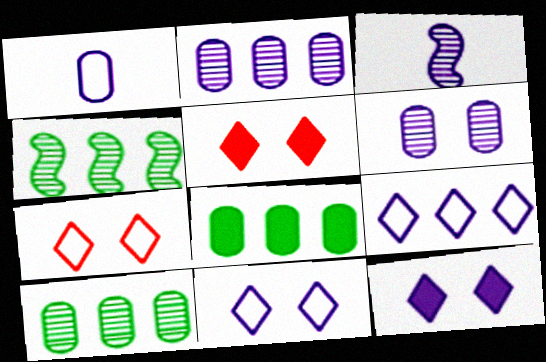[[1, 4, 5], 
[3, 7, 8]]